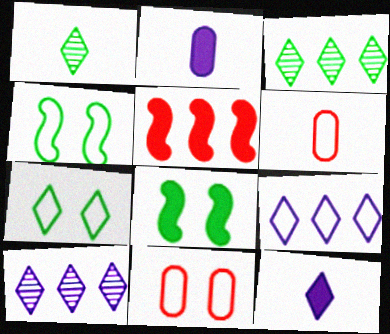[[4, 6, 9], 
[6, 8, 10]]